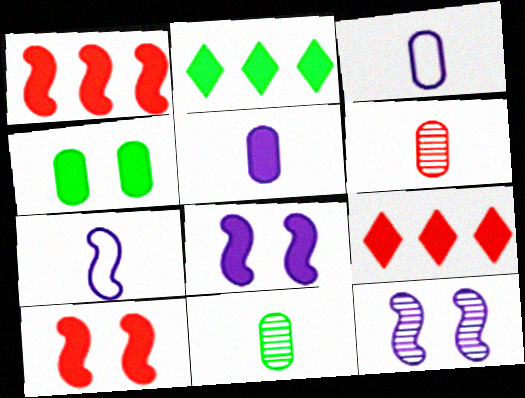[[2, 5, 10]]